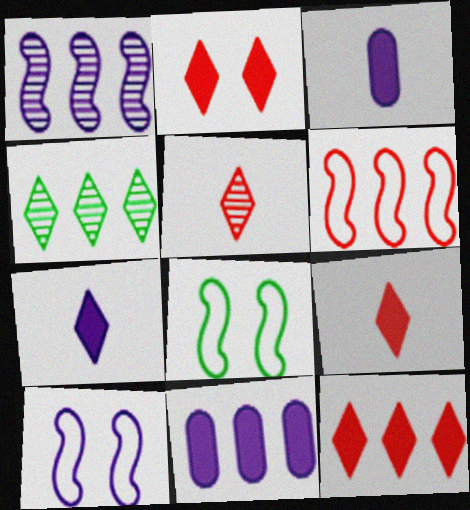[[2, 9, 12], 
[4, 6, 11], 
[5, 8, 11]]